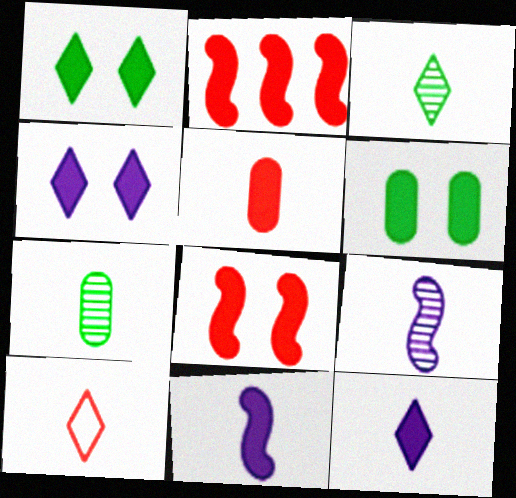[[2, 6, 12], 
[3, 10, 12], 
[4, 6, 8], 
[7, 10, 11]]